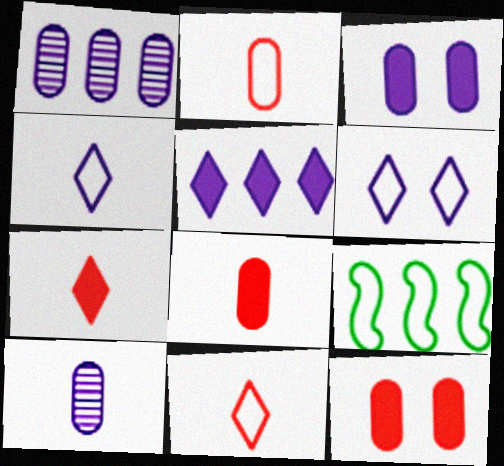[[2, 6, 9]]